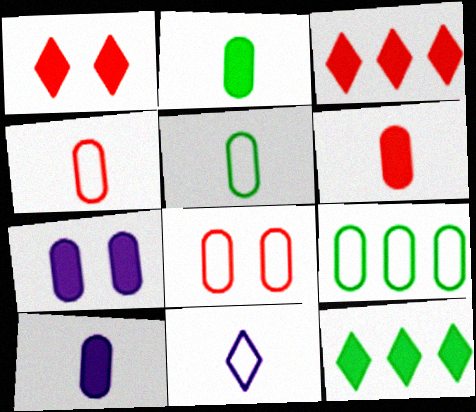[[2, 6, 10]]